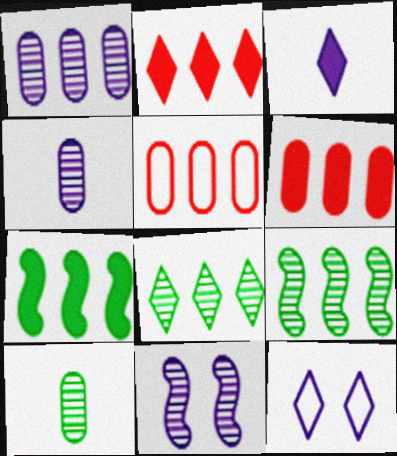[]